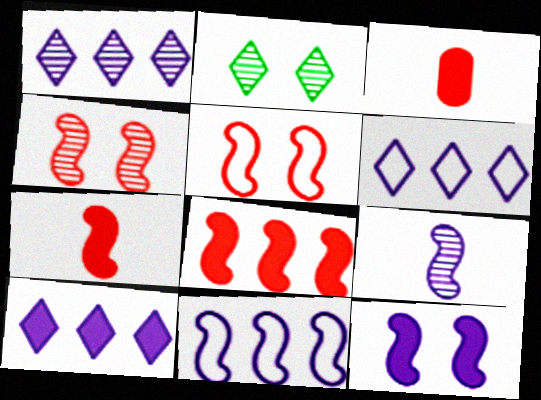[[1, 6, 10], 
[2, 3, 11], 
[9, 11, 12]]